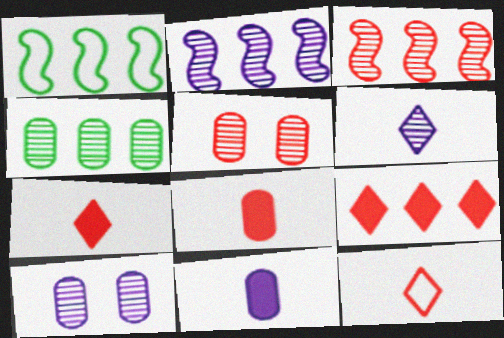[[1, 7, 10], 
[2, 6, 10]]